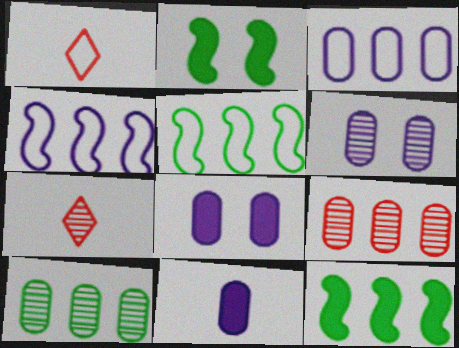[[1, 6, 12], 
[2, 3, 7], 
[3, 6, 11], 
[5, 7, 8]]